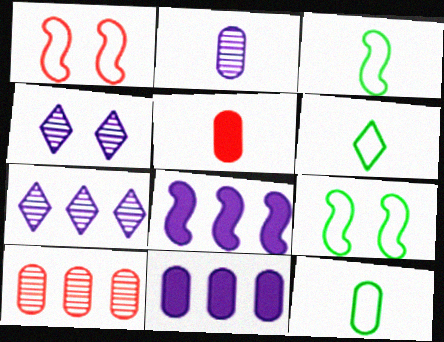[[2, 5, 12], 
[3, 6, 12], 
[5, 7, 9]]